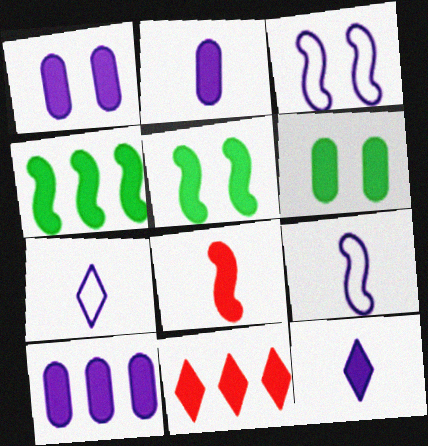[[1, 2, 10], 
[2, 5, 11], 
[4, 10, 11]]